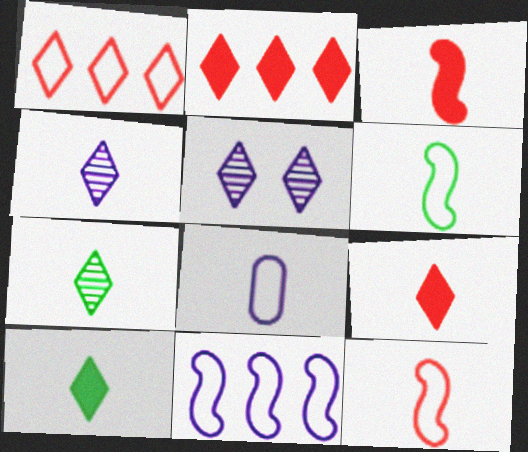[[1, 5, 10], 
[3, 7, 8]]